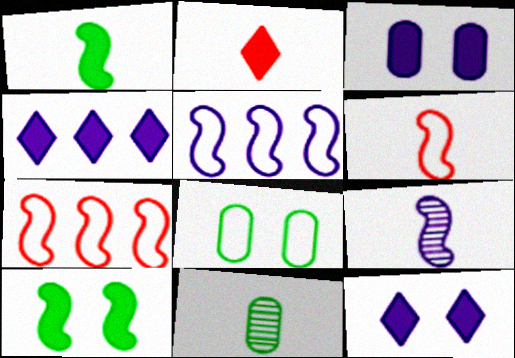[[1, 6, 9], 
[7, 9, 10], 
[7, 11, 12]]